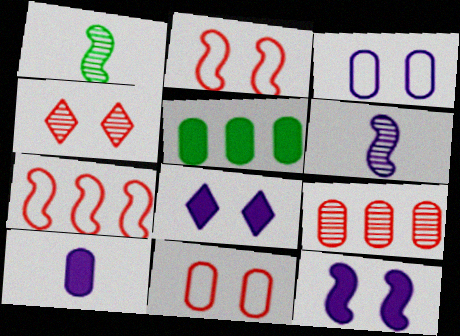[[1, 7, 12]]